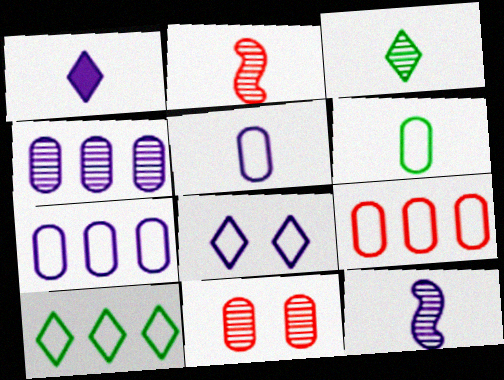[[1, 2, 6], 
[1, 5, 12]]